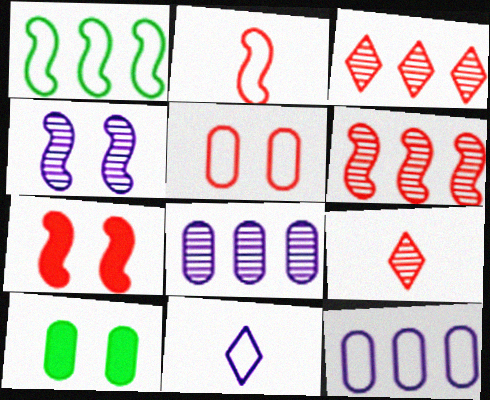[[1, 5, 11], 
[2, 6, 7], 
[6, 10, 11]]